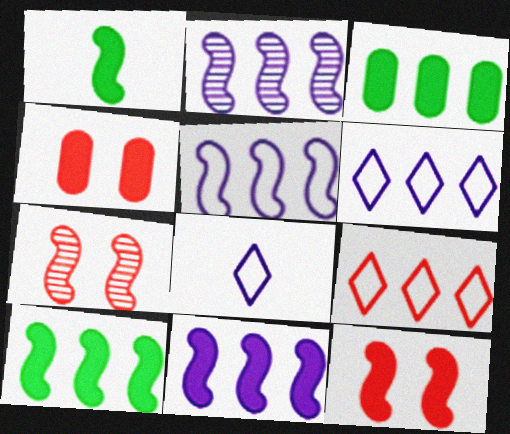[[1, 5, 7], 
[1, 11, 12], 
[2, 3, 9], 
[2, 5, 11], 
[3, 7, 8]]